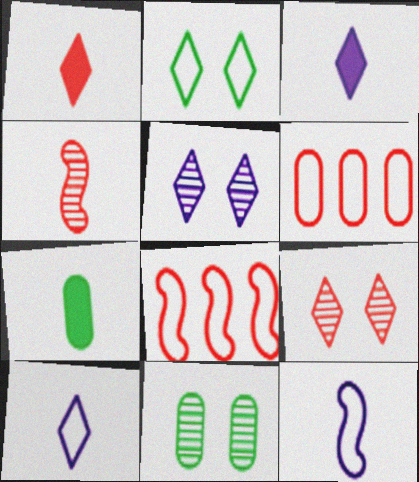[[2, 6, 12], 
[3, 8, 11], 
[4, 7, 10], 
[5, 7, 8]]